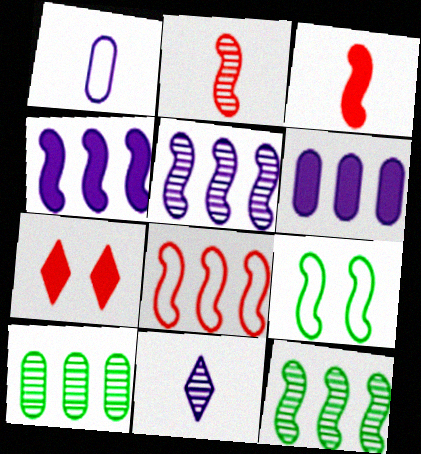[[1, 7, 12], 
[2, 4, 9], 
[3, 5, 9], 
[4, 8, 12]]